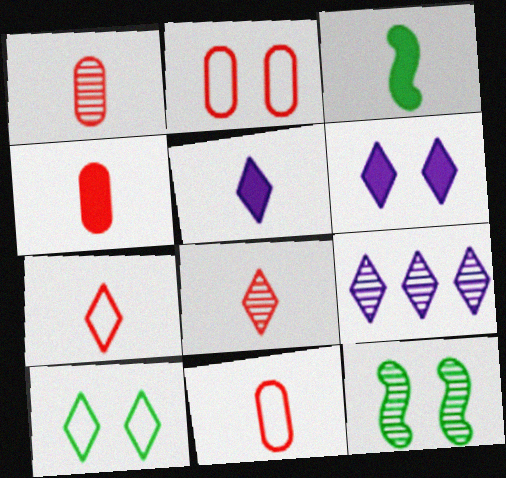[[1, 4, 11], 
[1, 9, 12], 
[2, 3, 9], 
[2, 6, 12], 
[3, 4, 5]]